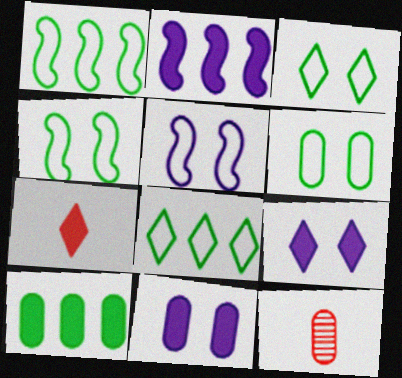[[1, 9, 12], 
[2, 3, 12], 
[3, 4, 6]]